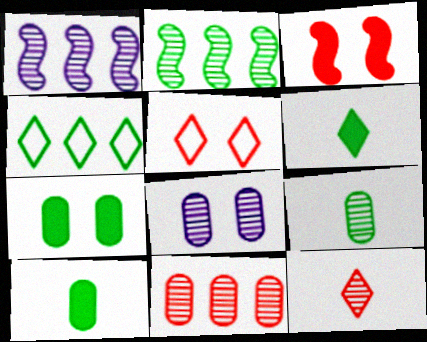[[1, 5, 10], 
[2, 8, 12], 
[8, 9, 11]]